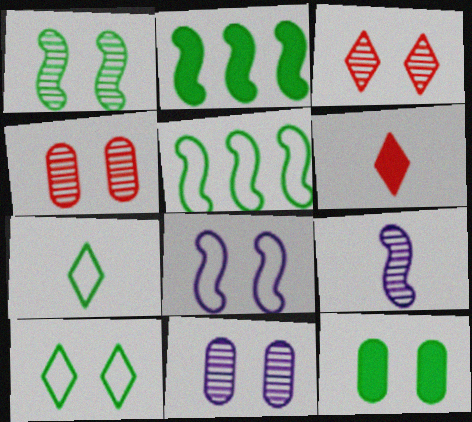[[1, 3, 11], 
[1, 10, 12], 
[3, 8, 12], 
[5, 6, 11]]